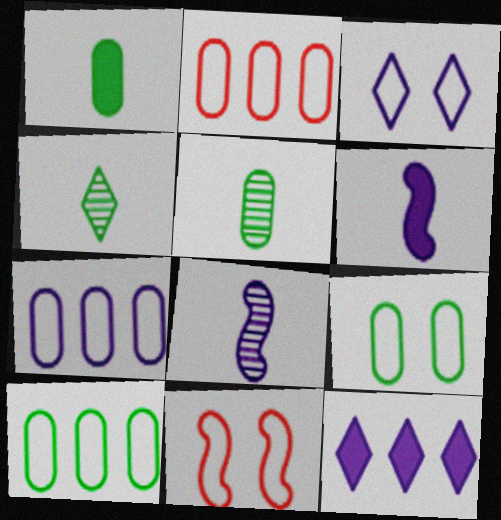[[2, 7, 10], 
[3, 9, 11], 
[5, 11, 12]]